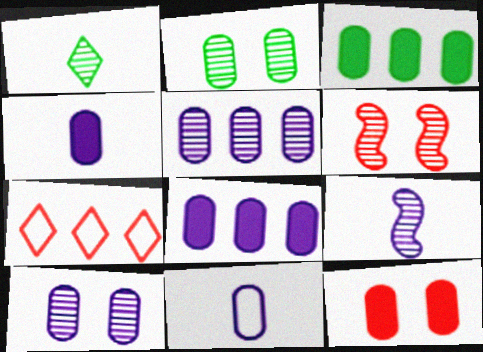[[1, 5, 6], 
[3, 4, 12], 
[8, 10, 11]]